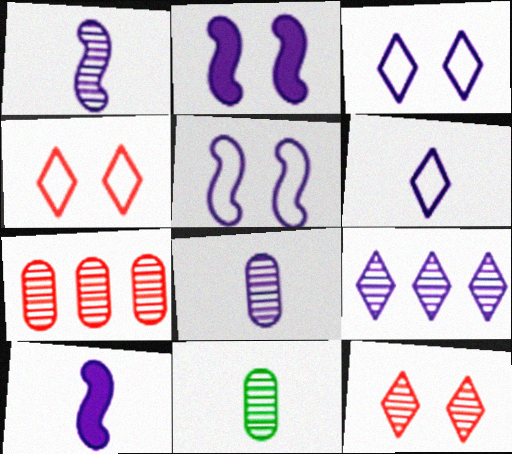[[6, 8, 10]]